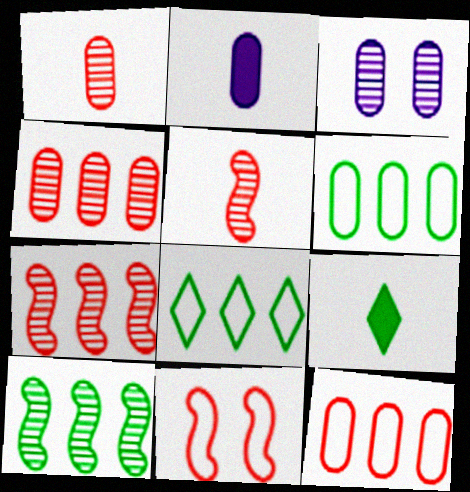[]